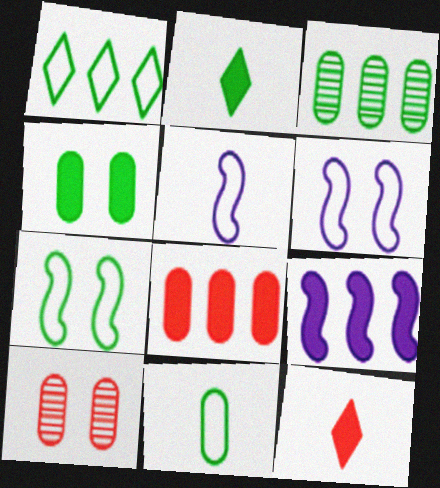[[1, 7, 11], 
[2, 3, 7], 
[3, 4, 11], 
[3, 6, 12], 
[4, 9, 12]]